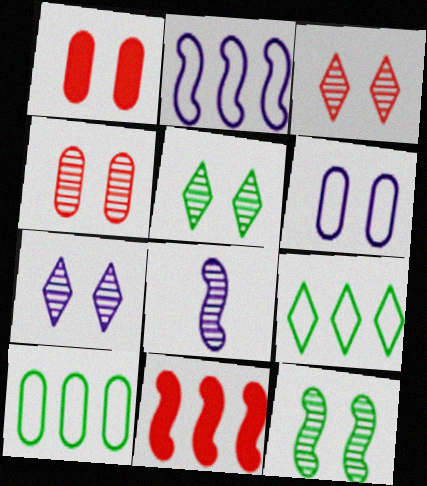[[1, 8, 9], 
[3, 5, 7], 
[4, 7, 12]]